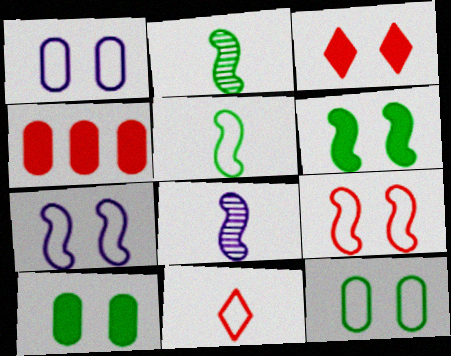[]